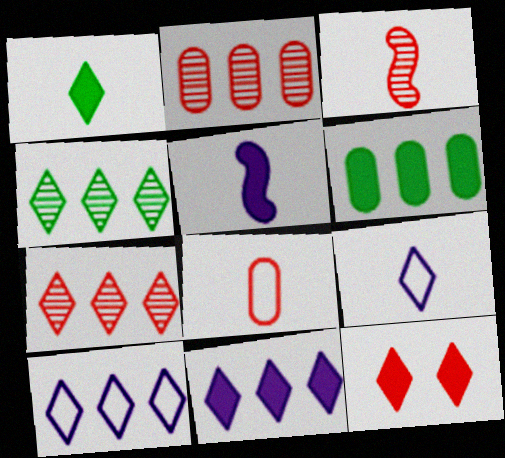[[1, 11, 12], 
[4, 9, 12], 
[5, 6, 12]]